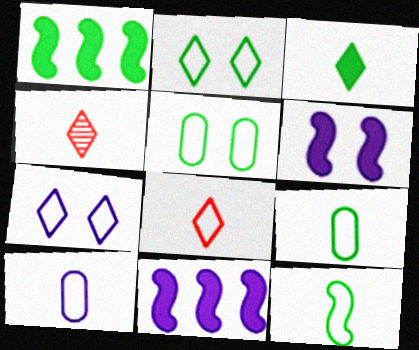[[4, 5, 11], 
[8, 10, 12]]